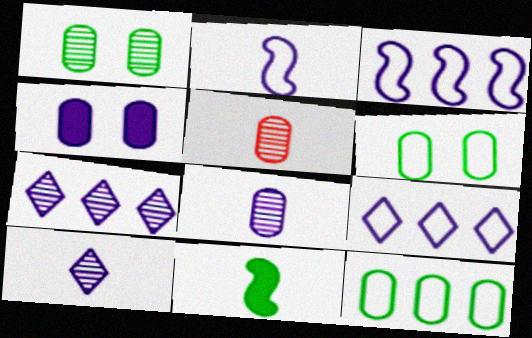[[2, 4, 7], 
[3, 4, 10], 
[4, 5, 12]]